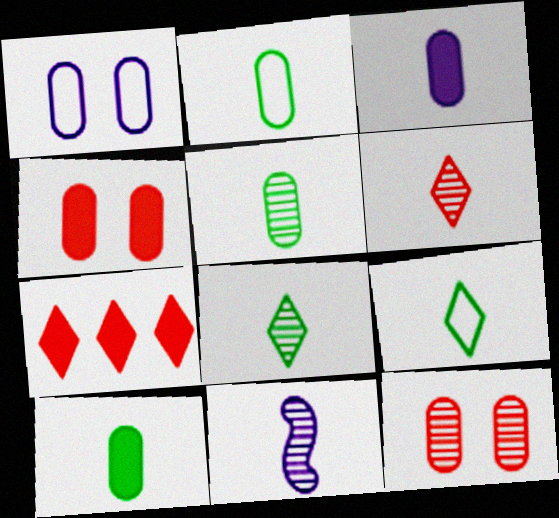[[2, 5, 10], 
[5, 6, 11]]